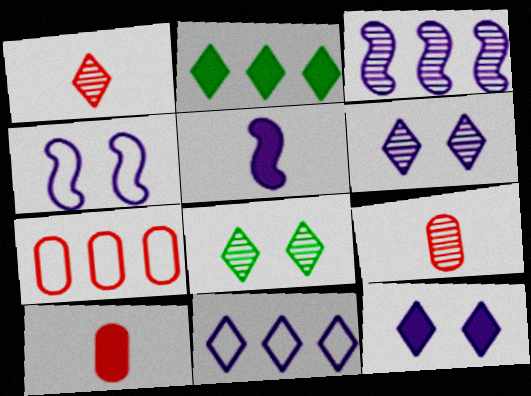[[2, 3, 7], 
[2, 4, 9], 
[3, 4, 5], 
[3, 8, 9], 
[5, 7, 8]]